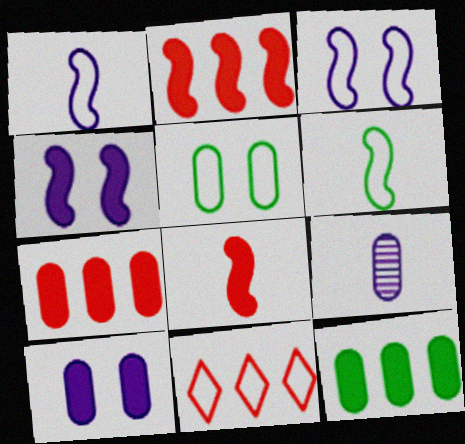[[1, 5, 11], 
[5, 7, 9]]